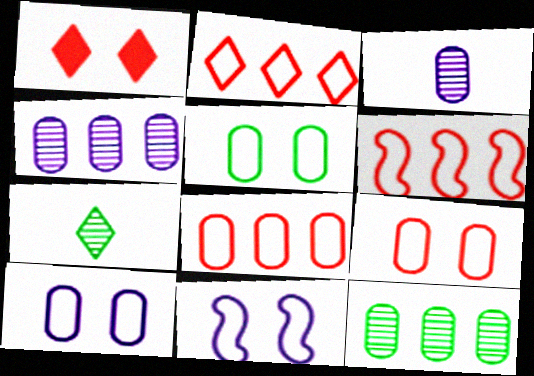[[2, 6, 8], 
[5, 9, 10]]